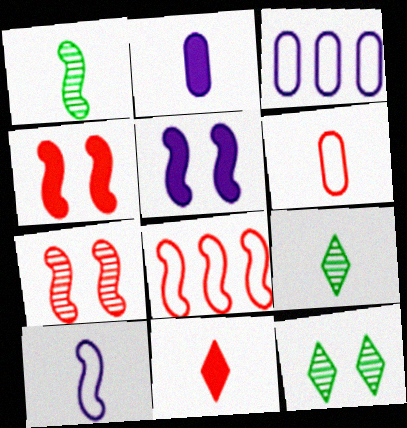[[1, 5, 8], 
[2, 8, 12], 
[3, 4, 9]]